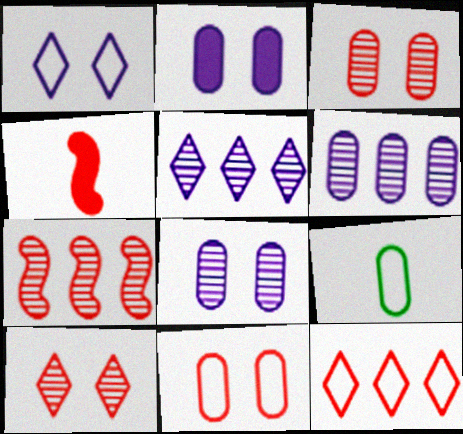[[3, 4, 12]]